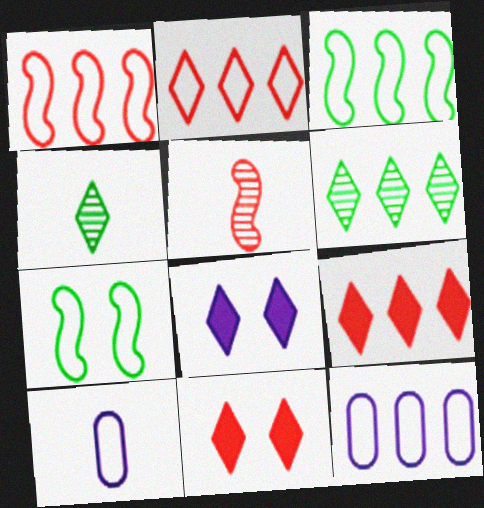[[2, 3, 12], 
[2, 4, 8], 
[2, 7, 10]]